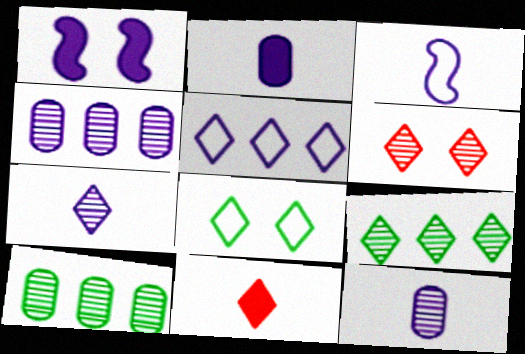[[1, 5, 12], 
[2, 3, 7], 
[6, 7, 9]]